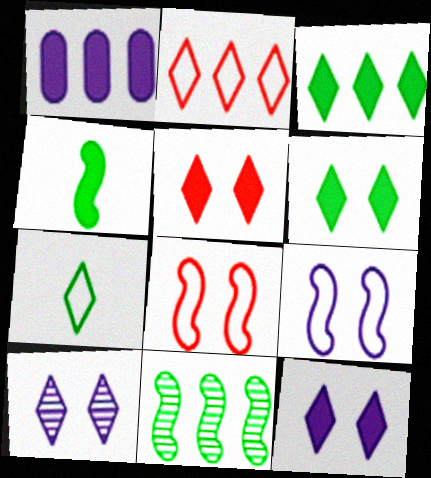[[1, 2, 11], 
[1, 4, 5], 
[5, 6, 12]]